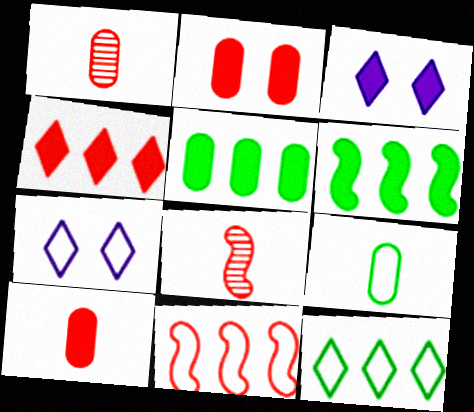[[1, 6, 7], 
[3, 6, 10], 
[5, 7, 8], 
[7, 9, 11]]